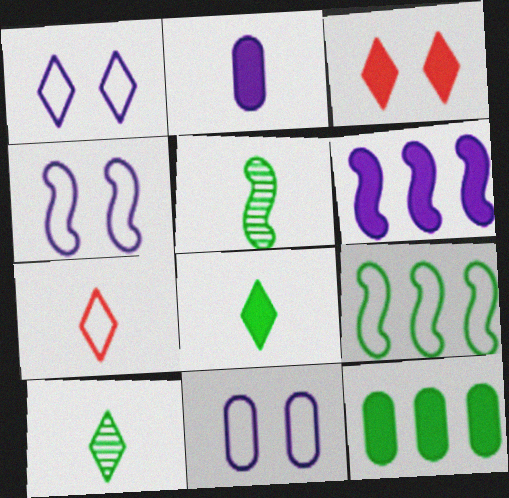[[1, 4, 11], 
[2, 5, 7], 
[7, 9, 11]]